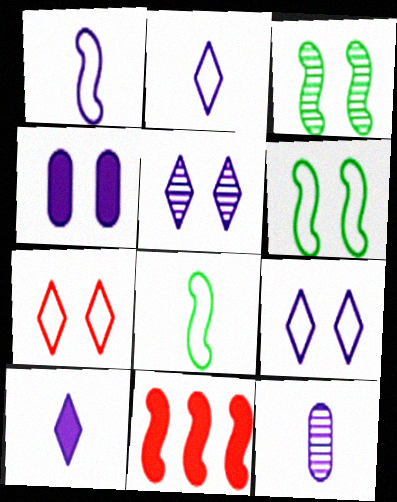[[1, 3, 11], 
[1, 10, 12], 
[3, 4, 7]]